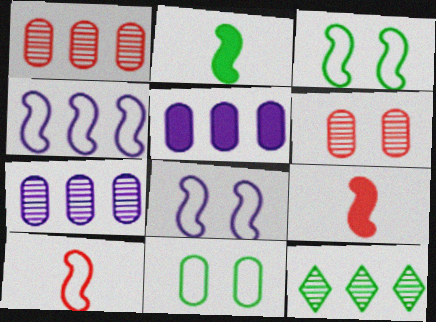[[2, 11, 12], 
[3, 4, 10]]